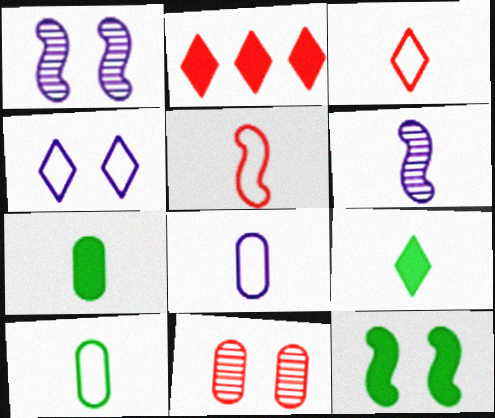[[1, 2, 10], 
[2, 5, 11], 
[3, 6, 7], 
[4, 11, 12]]